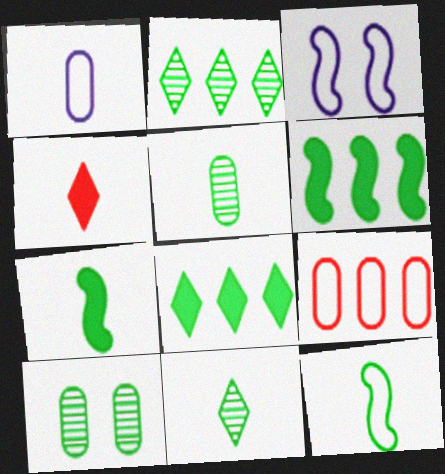[[8, 10, 12]]